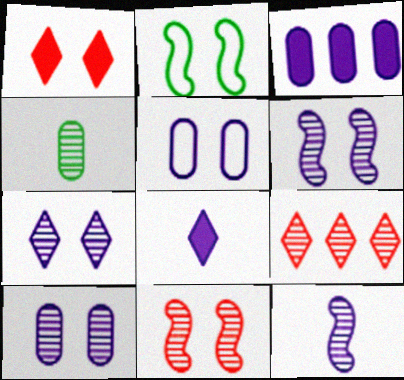[[1, 2, 10], 
[4, 6, 9], 
[6, 7, 10]]